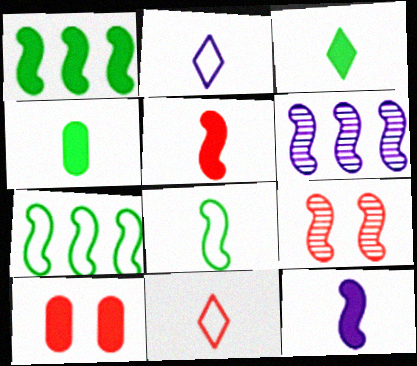[[7, 9, 12]]